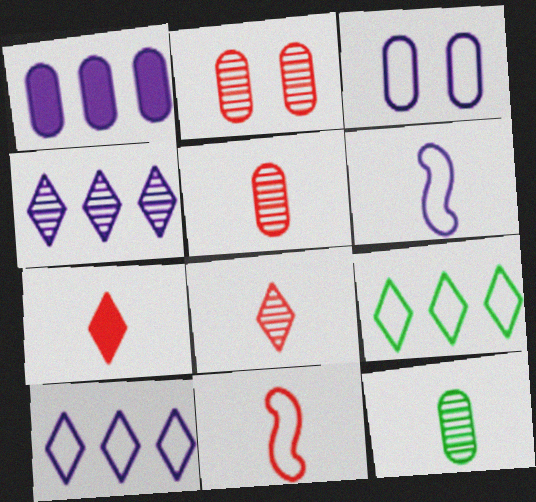[[3, 6, 10], 
[3, 9, 11], 
[5, 7, 11], 
[6, 7, 12]]